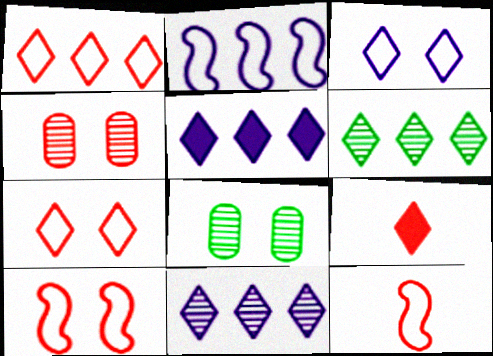[[1, 5, 6], 
[2, 8, 9], 
[3, 6, 9], 
[5, 8, 12]]